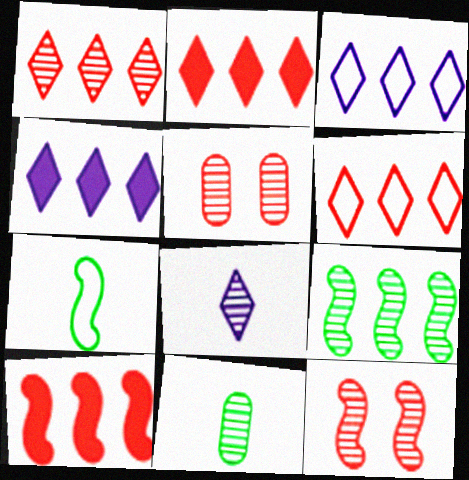[[1, 2, 6], 
[4, 5, 7], 
[5, 8, 9]]